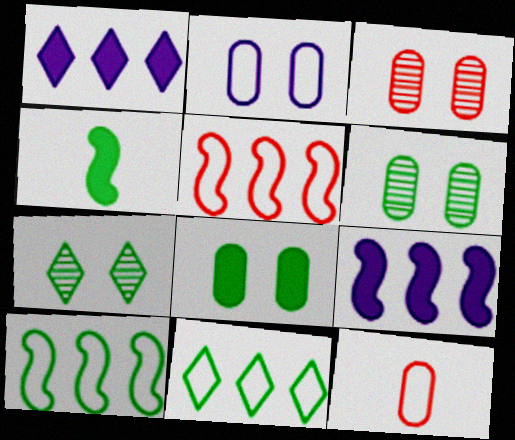[[2, 3, 8], 
[4, 6, 11], 
[7, 9, 12]]